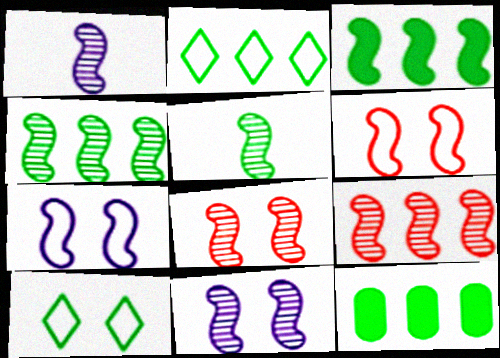[[1, 3, 6], 
[1, 4, 8], 
[2, 4, 12], 
[5, 9, 11], 
[5, 10, 12]]